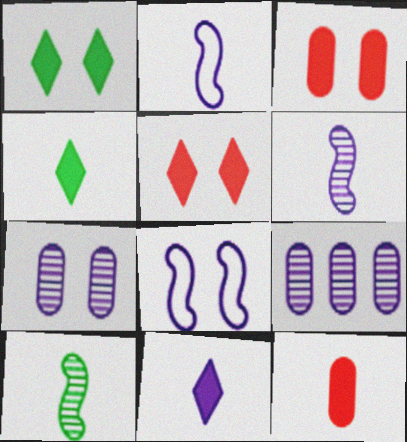[[8, 9, 11]]